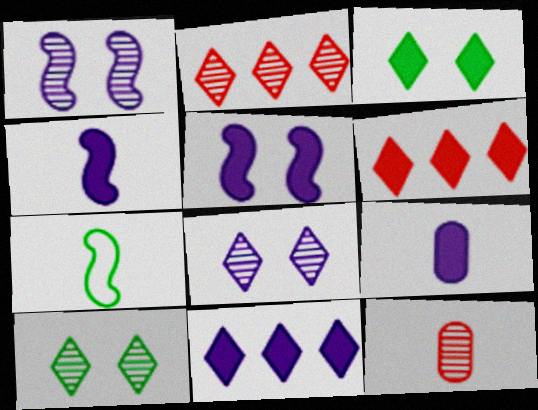[[5, 9, 11]]